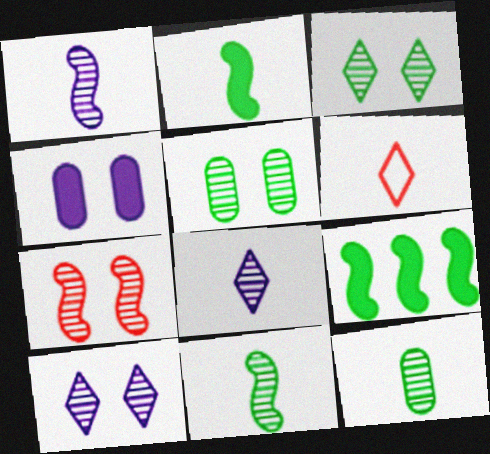[[5, 7, 10]]